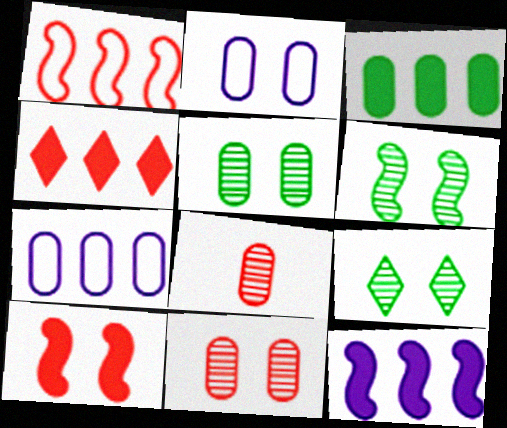[[2, 3, 8], 
[2, 9, 10], 
[3, 4, 12], 
[5, 6, 9]]